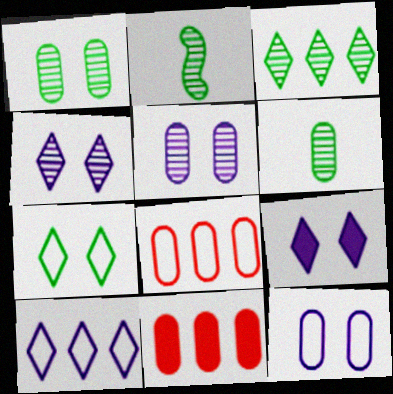[[1, 2, 3], 
[2, 8, 9], 
[6, 11, 12]]